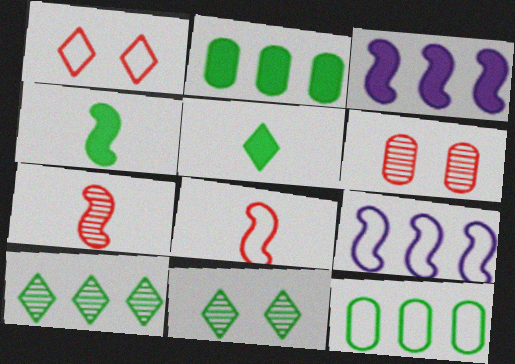[[4, 11, 12], 
[5, 6, 9]]